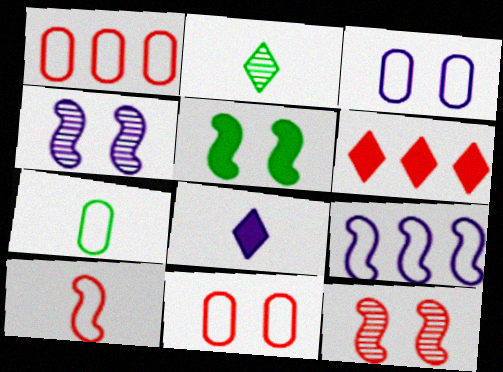[[1, 3, 7], 
[4, 6, 7]]